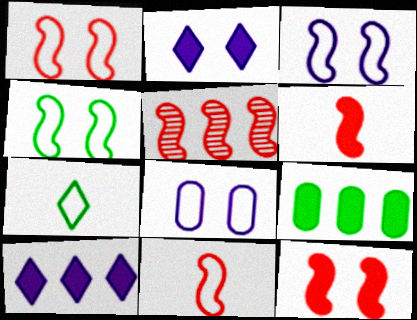[[1, 3, 4], 
[1, 5, 6], 
[2, 6, 9], 
[5, 11, 12]]